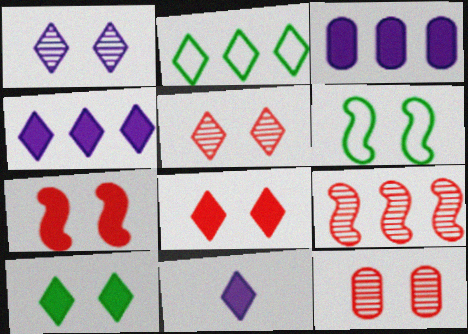[[2, 3, 9], 
[2, 5, 11]]